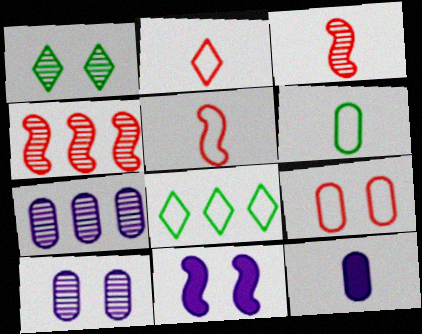[[1, 3, 7], 
[1, 9, 11]]